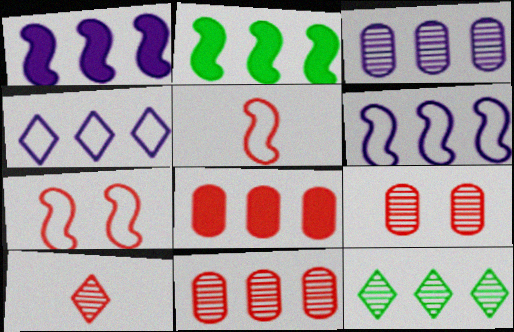[[1, 3, 4], 
[2, 4, 11], 
[6, 8, 12], 
[7, 8, 10]]